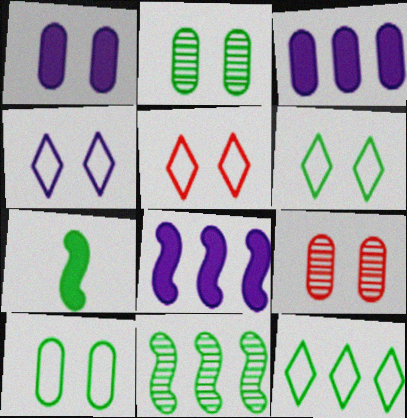[[1, 9, 10], 
[2, 7, 12], 
[4, 5, 6]]